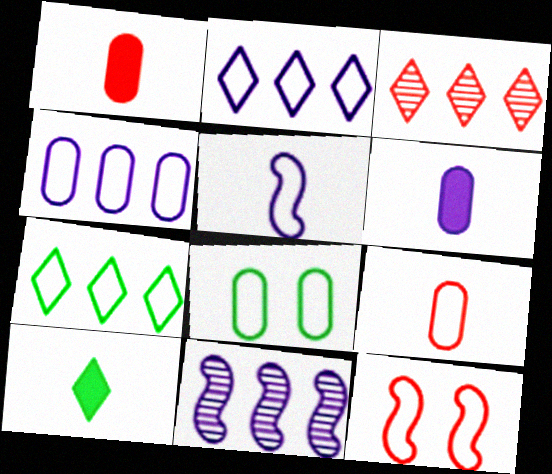[[1, 3, 12], 
[4, 8, 9]]